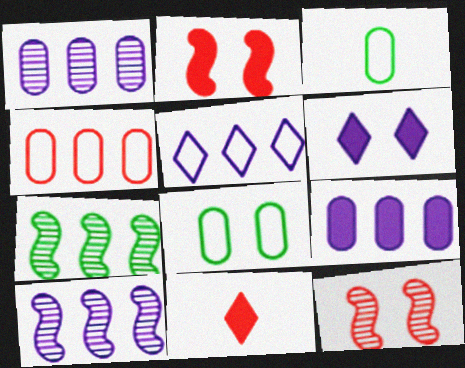[[4, 11, 12], 
[5, 9, 10], 
[6, 8, 12], 
[8, 10, 11]]